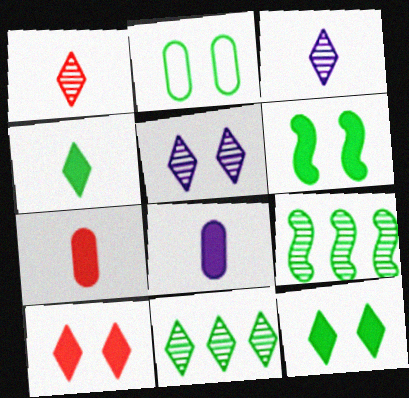[[1, 5, 11], 
[2, 4, 9]]